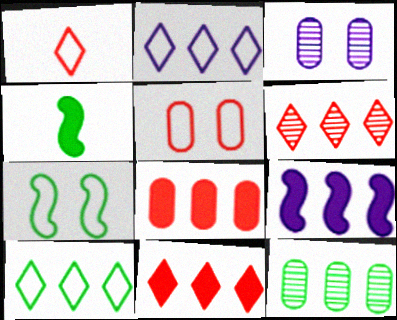[]